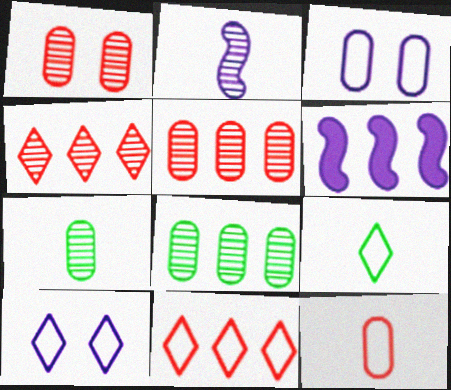[[1, 6, 9], 
[6, 8, 11], 
[9, 10, 11]]